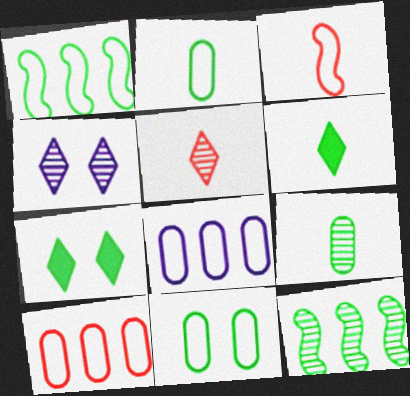[[1, 7, 9], 
[2, 7, 12], 
[6, 11, 12]]